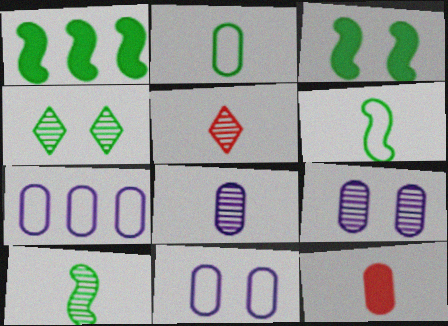[[1, 2, 4], 
[1, 5, 11], 
[2, 8, 12], 
[3, 5, 7], 
[5, 8, 10]]